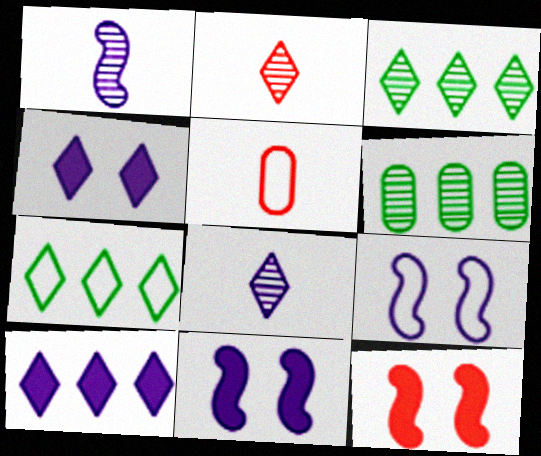[[2, 4, 7], 
[3, 5, 11], 
[5, 7, 9]]